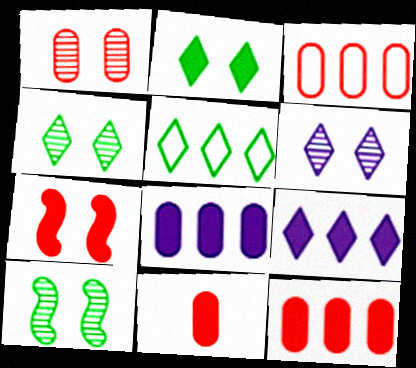[[1, 3, 11], 
[1, 6, 10]]